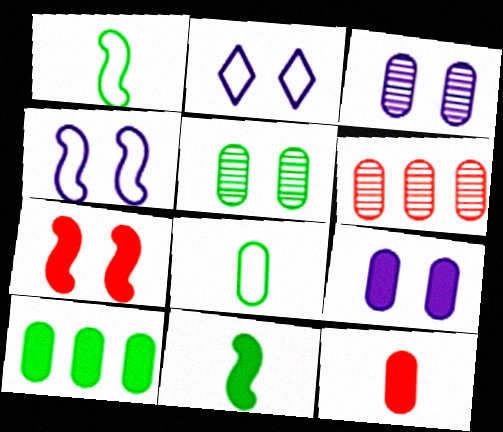[[2, 5, 7], 
[2, 6, 11], 
[5, 8, 10], 
[6, 8, 9], 
[9, 10, 12]]